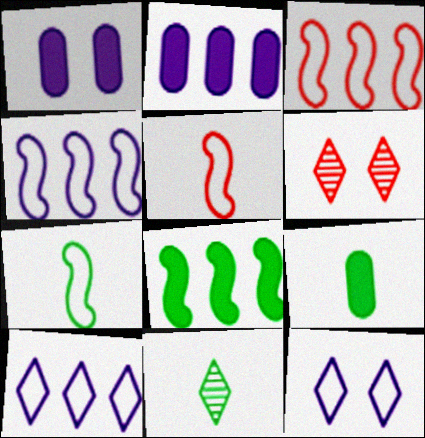[[1, 3, 11], 
[2, 6, 7], 
[4, 6, 9], 
[7, 9, 11]]